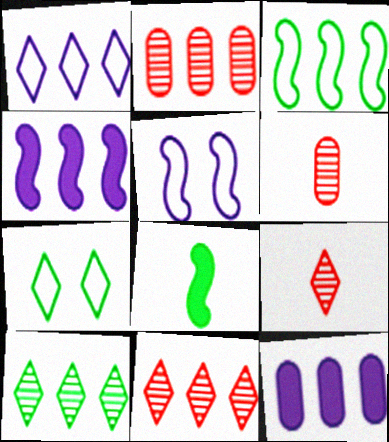[[3, 11, 12], 
[4, 6, 7]]